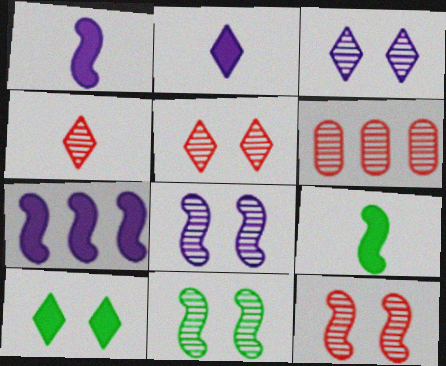[[4, 6, 12], 
[8, 11, 12]]